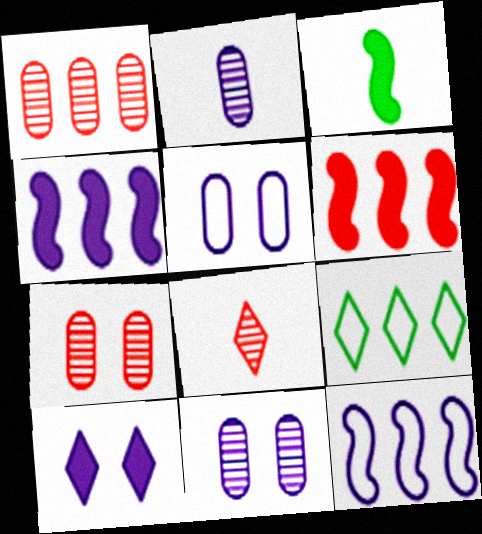[[1, 4, 9], 
[2, 10, 12], 
[8, 9, 10]]